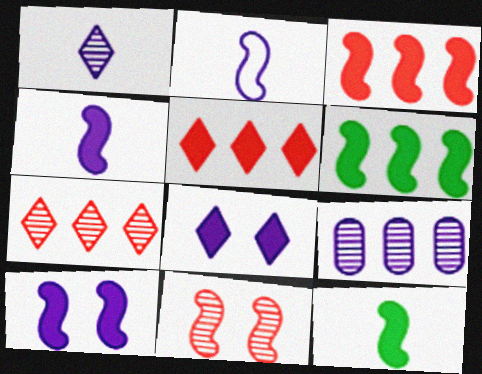[[2, 6, 11], 
[2, 8, 9], 
[3, 10, 12]]